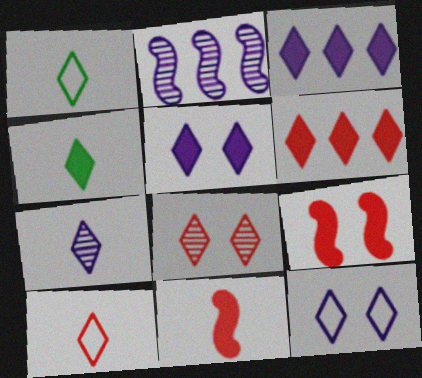[[1, 3, 8], 
[3, 7, 12], 
[4, 5, 6], 
[4, 7, 10], 
[6, 8, 10]]